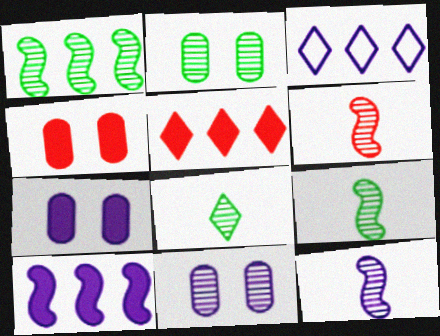[[1, 2, 8], 
[3, 4, 9], 
[3, 7, 12], 
[6, 9, 12]]